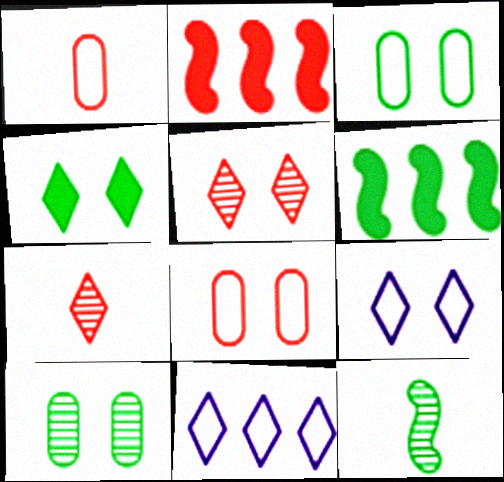[[1, 2, 5], 
[2, 7, 8], 
[4, 5, 9], 
[4, 7, 11]]